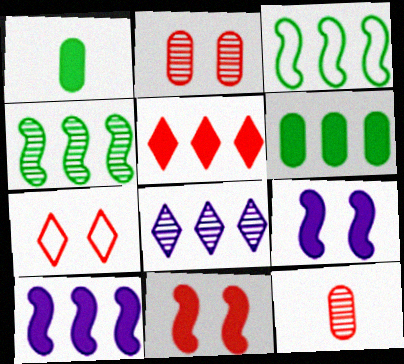[[1, 5, 9], 
[2, 7, 11], 
[5, 6, 10]]